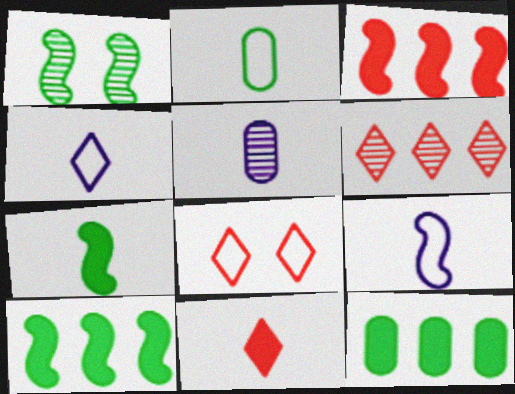[[1, 3, 9], 
[1, 5, 6], 
[5, 8, 10], 
[6, 8, 11]]